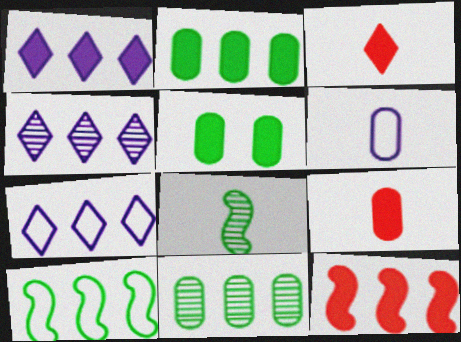[[1, 2, 12], 
[1, 4, 7], 
[3, 6, 8], 
[7, 11, 12]]